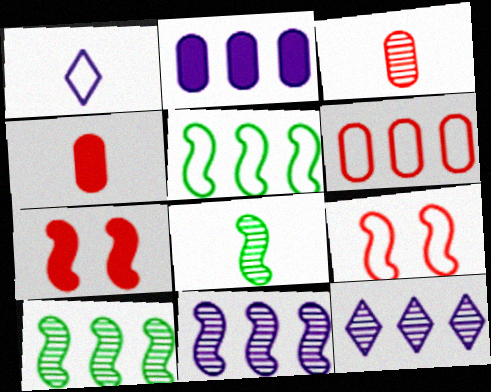[[1, 4, 8]]